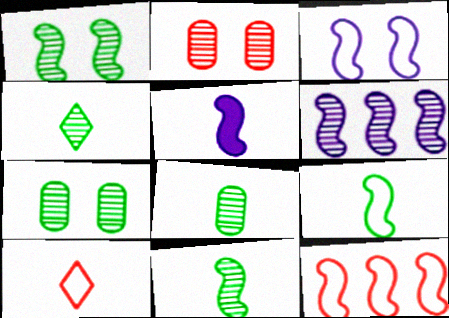[[1, 5, 12], 
[2, 4, 6], 
[3, 5, 6], 
[3, 9, 12], 
[4, 8, 11], 
[5, 8, 10]]